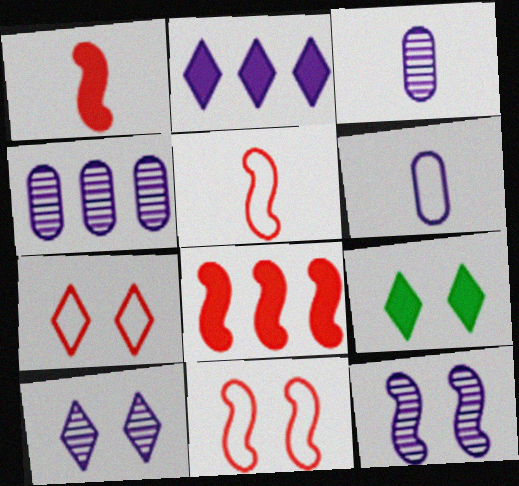[[2, 6, 12], 
[4, 5, 9], 
[7, 9, 10]]